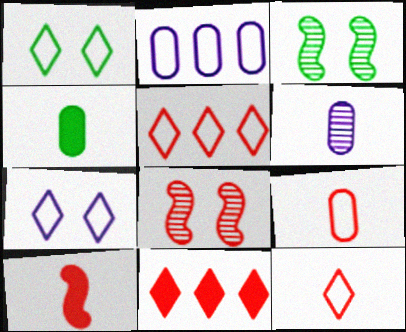[[4, 6, 9], 
[8, 9, 11]]